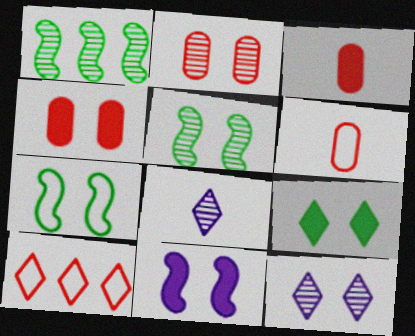[[1, 2, 8], 
[2, 5, 12], 
[4, 7, 12], 
[4, 9, 11], 
[8, 9, 10]]